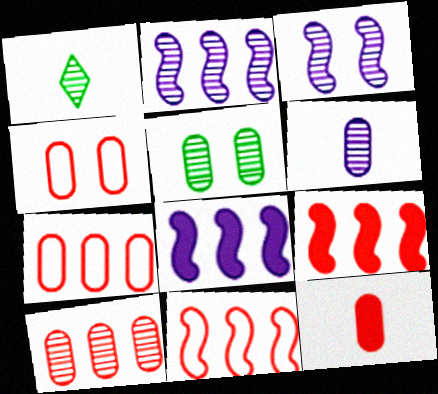[[1, 3, 10], 
[1, 4, 8], 
[4, 10, 12], 
[5, 6, 10]]